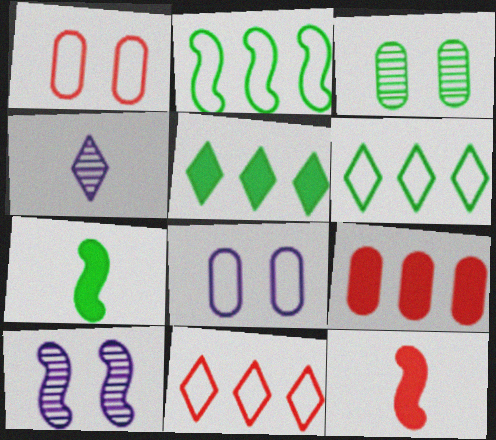[[2, 10, 12], 
[3, 6, 7]]